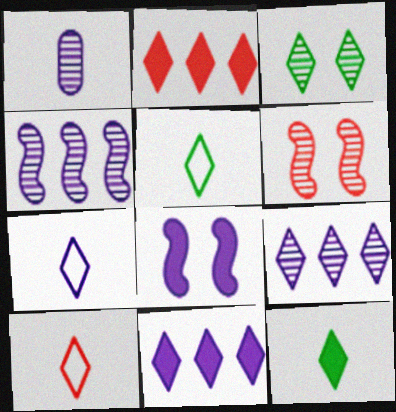[[2, 3, 7], 
[3, 10, 11], 
[5, 7, 10]]